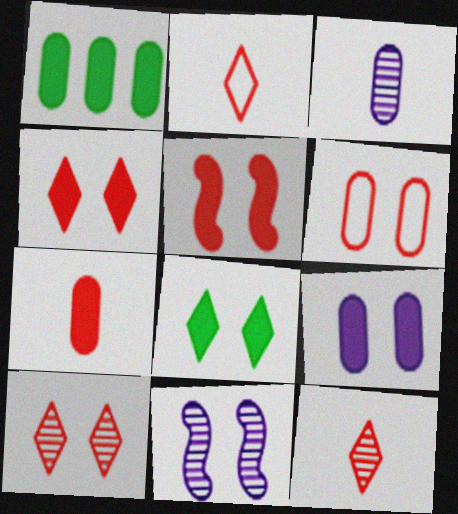[[1, 2, 11], 
[1, 3, 6], 
[1, 7, 9], 
[5, 6, 10], 
[5, 8, 9], 
[6, 8, 11]]